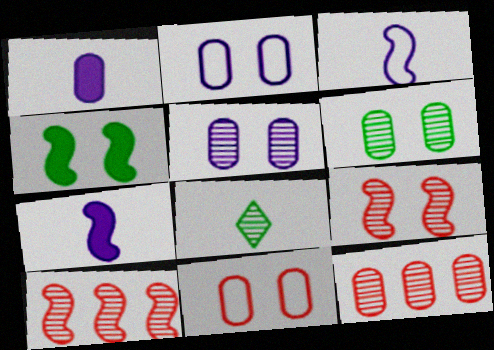[[3, 4, 10], 
[5, 8, 10]]